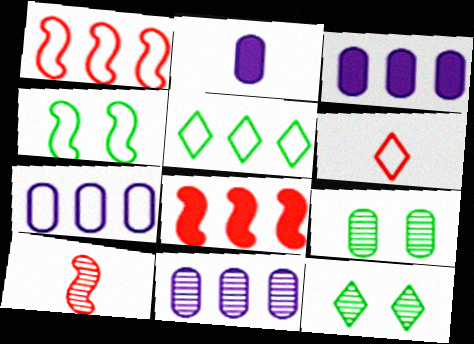[[1, 2, 12], 
[1, 5, 7], 
[3, 7, 11], 
[4, 6, 7], 
[5, 8, 11], 
[10, 11, 12]]